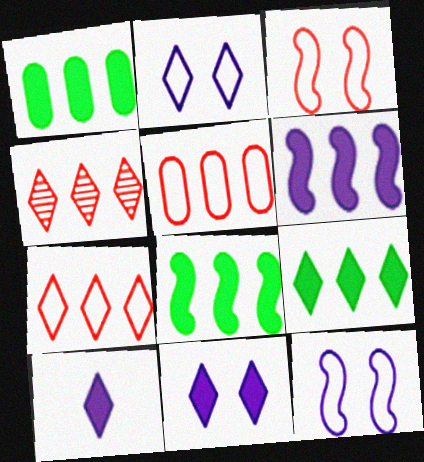[[1, 8, 9]]